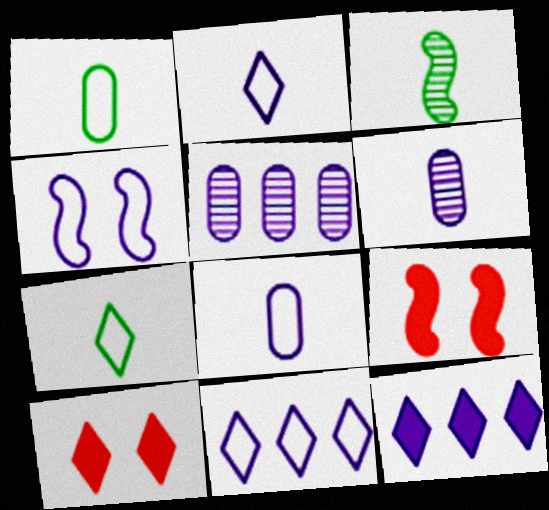[[4, 6, 12], 
[4, 8, 11], 
[5, 7, 9]]